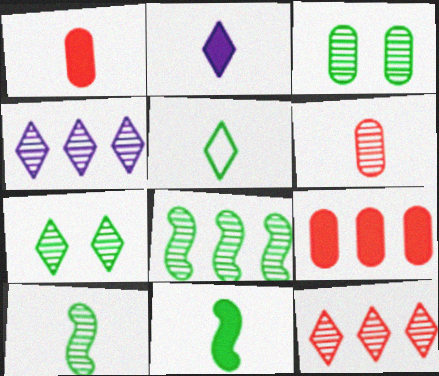[[1, 2, 11]]